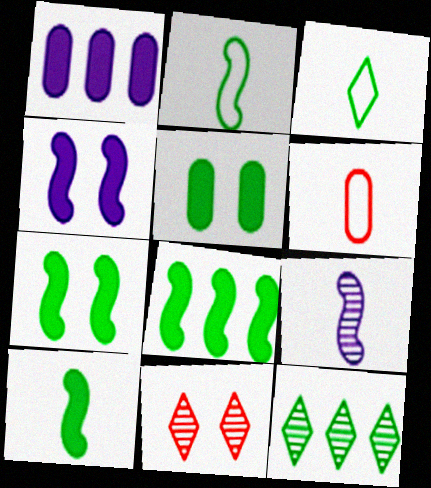[[1, 2, 11], 
[2, 5, 12], 
[4, 6, 12], 
[7, 8, 10]]